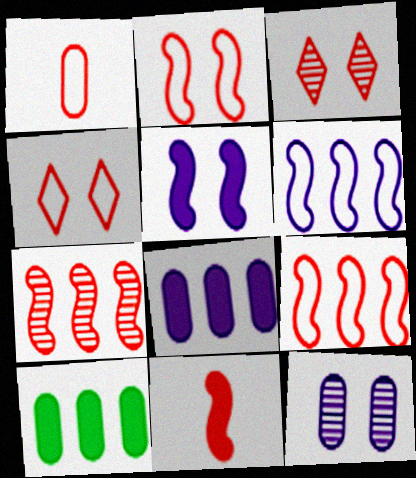[[1, 4, 9], 
[1, 10, 12], 
[2, 7, 11]]